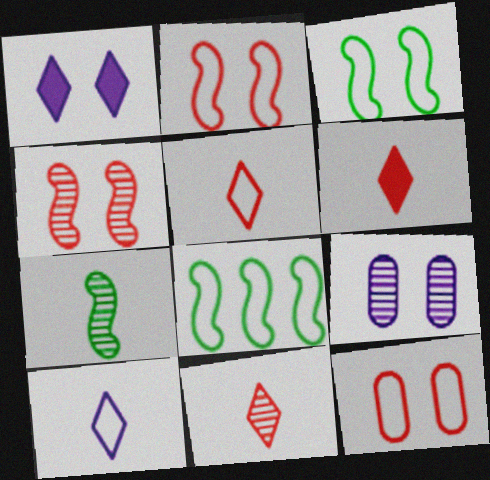[[5, 6, 11], 
[6, 8, 9], 
[8, 10, 12]]